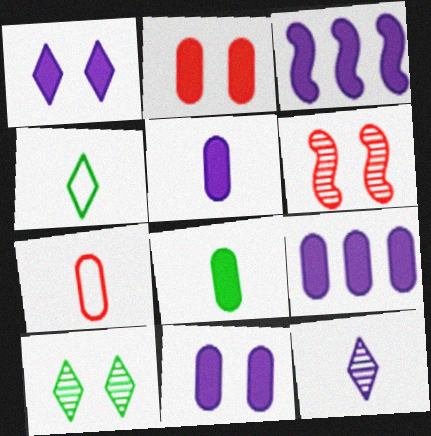[[1, 3, 5], 
[2, 8, 9], 
[3, 7, 10], 
[4, 6, 9], 
[5, 9, 11]]